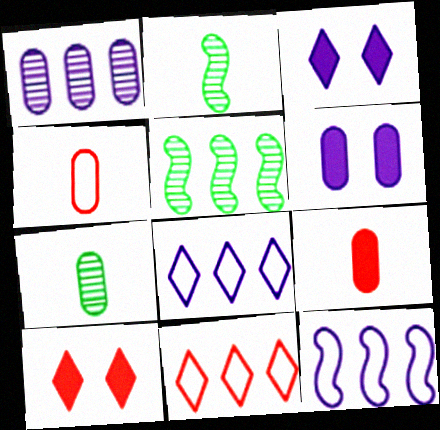[[2, 6, 11], 
[3, 4, 5], 
[7, 10, 12]]